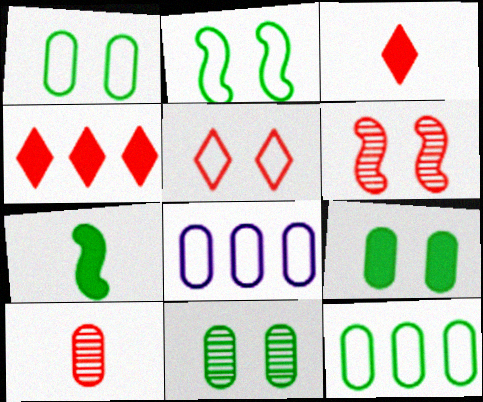[[1, 9, 11], 
[8, 9, 10]]